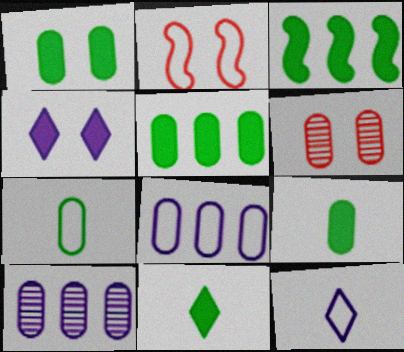[[1, 3, 11], 
[1, 5, 9], 
[2, 10, 11], 
[3, 6, 12], 
[6, 8, 9]]